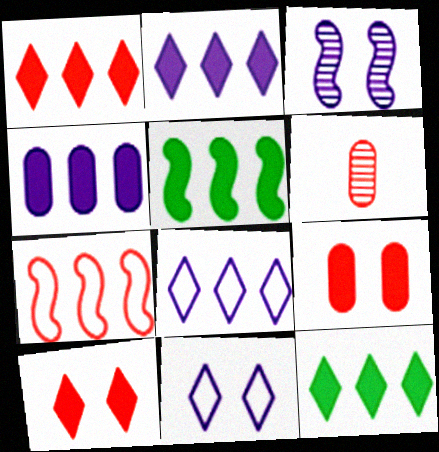[[1, 2, 12], 
[1, 4, 5], 
[5, 6, 11], 
[6, 7, 10]]